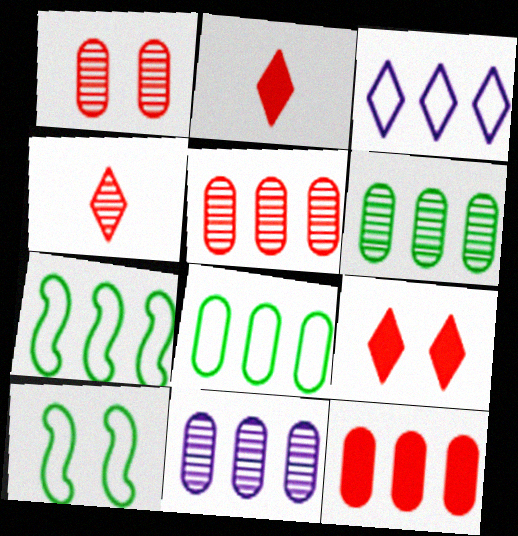[[2, 10, 11], 
[5, 6, 11], 
[8, 11, 12]]